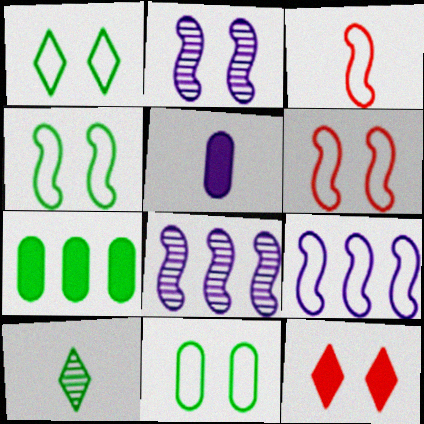[[1, 4, 11], 
[2, 11, 12], 
[3, 4, 9], 
[3, 5, 10], 
[4, 7, 10]]